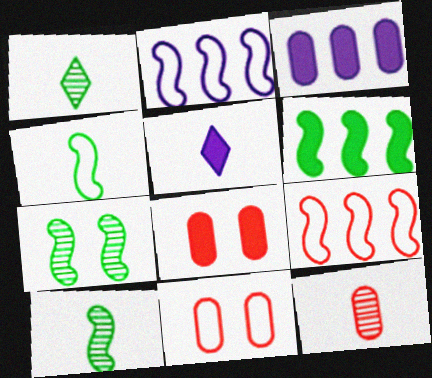[[1, 2, 8], 
[4, 5, 12], 
[4, 6, 7], 
[5, 6, 8]]